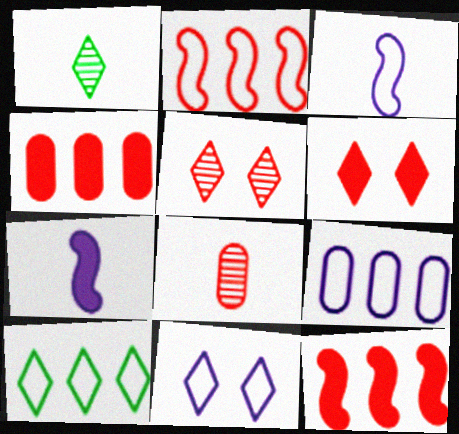[[2, 6, 8], 
[2, 9, 10], 
[3, 9, 11]]